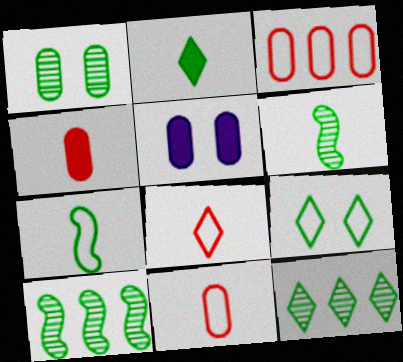[[1, 6, 12], 
[2, 9, 12], 
[5, 8, 10]]